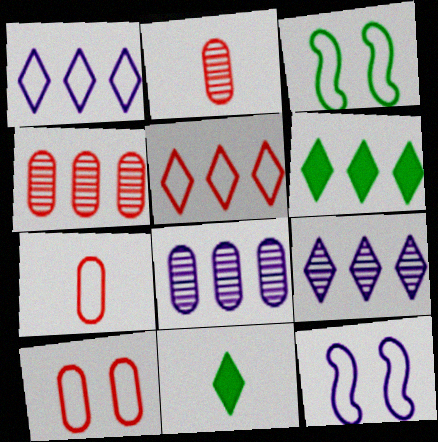[[1, 3, 7], 
[2, 6, 12], 
[4, 11, 12], 
[5, 6, 9]]